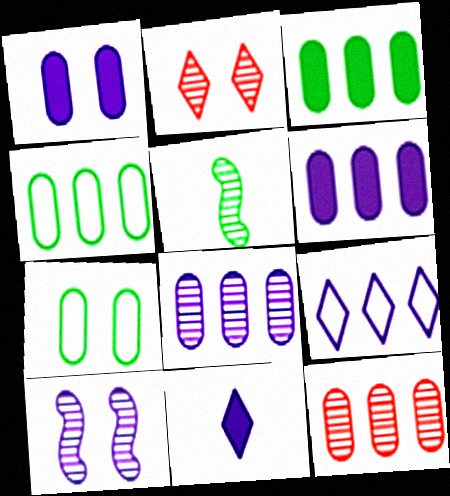[[2, 5, 8], 
[4, 6, 12]]